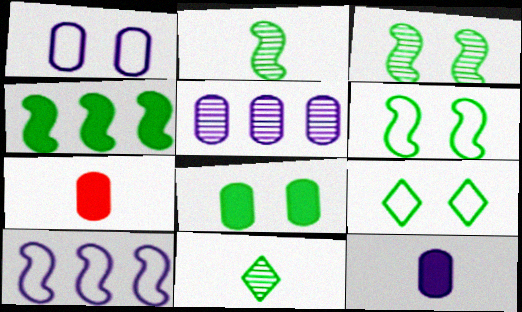[[1, 5, 12], 
[2, 4, 6], 
[3, 8, 9]]